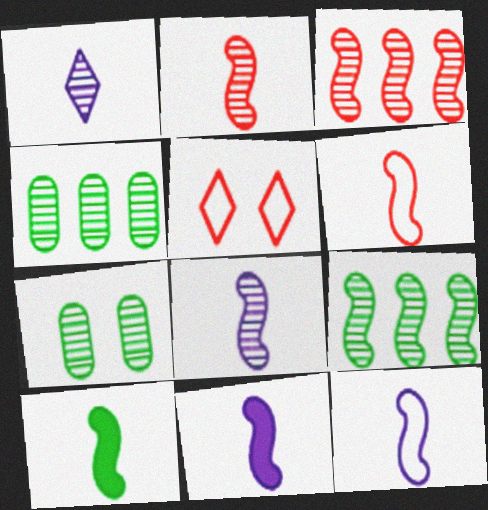[[1, 3, 7], 
[2, 10, 12], 
[4, 5, 11], 
[6, 8, 10], 
[8, 11, 12]]